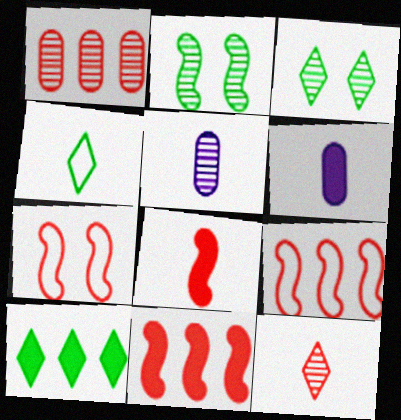[[3, 4, 10], 
[3, 6, 9], 
[4, 5, 8], 
[5, 7, 10]]